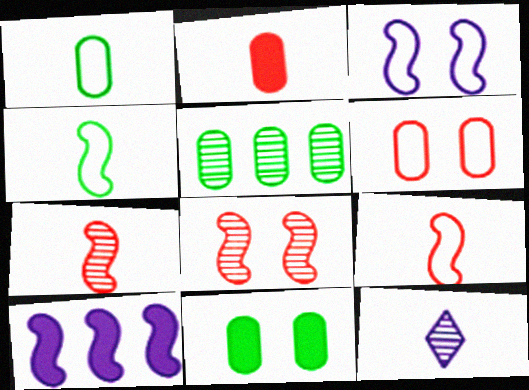[[1, 5, 11], 
[2, 4, 12], 
[4, 8, 10], 
[5, 8, 12]]